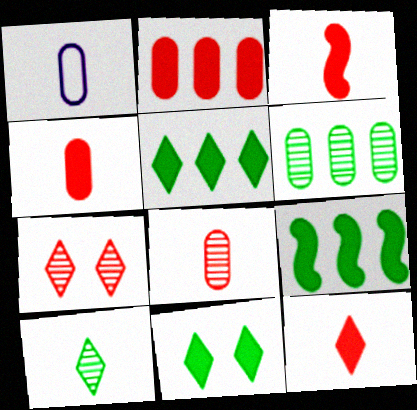[[1, 3, 10], 
[1, 7, 9], 
[3, 4, 12]]